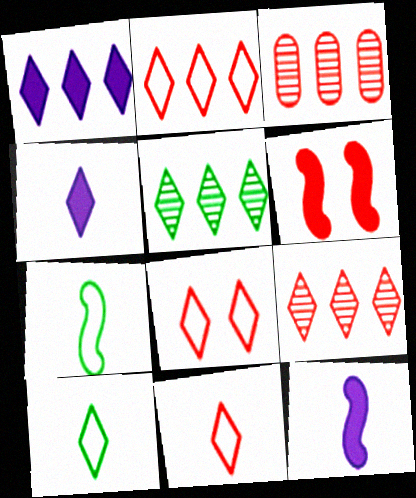[[1, 2, 5], 
[2, 8, 11], 
[3, 6, 11], 
[4, 5, 8]]